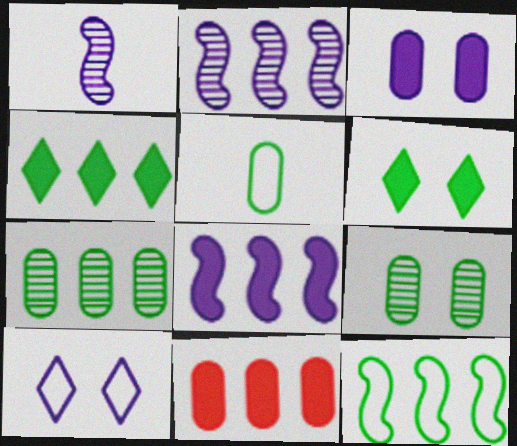[[4, 7, 12], 
[4, 8, 11]]